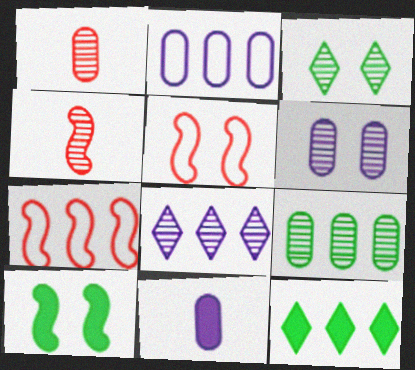[[1, 6, 9], 
[2, 6, 11], 
[3, 7, 11]]